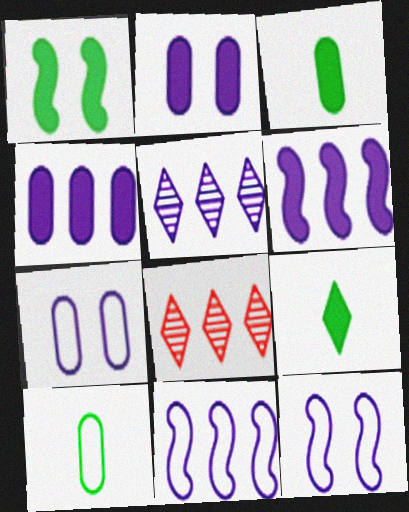[[3, 8, 12], 
[4, 5, 11]]